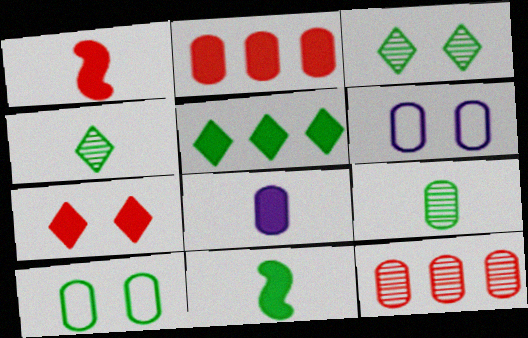[[1, 2, 7], 
[2, 6, 9], 
[8, 10, 12]]